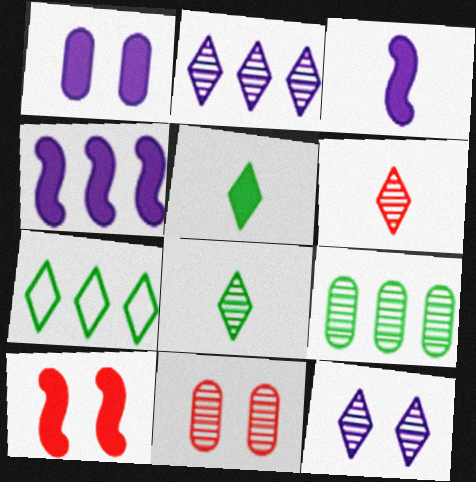[[3, 7, 11]]